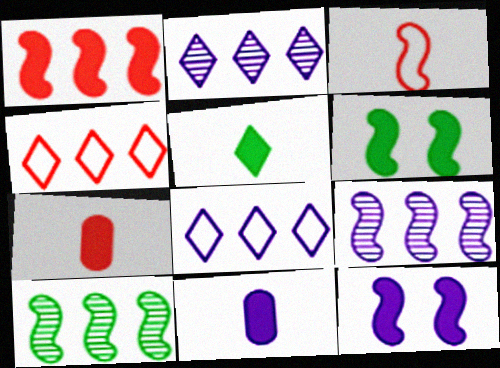[[3, 6, 9], 
[3, 10, 12]]